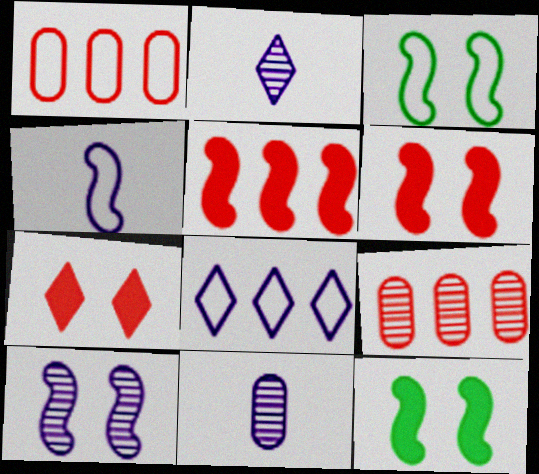[[1, 2, 12], 
[3, 6, 10]]